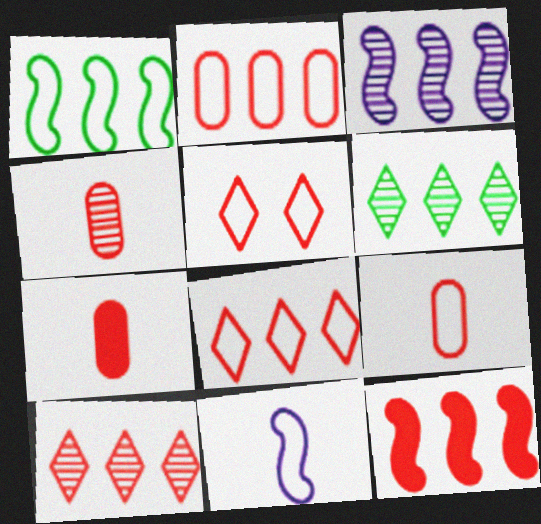[[1, 3, 12], 
[2, 10, 12], 
[4, 5, 12], 
[4, 7, 9]]